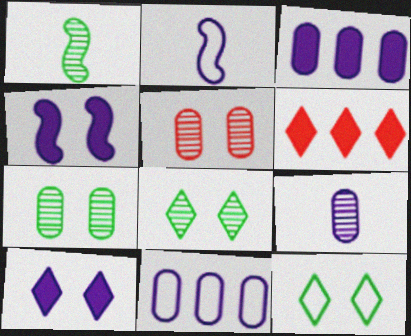[[2, 6, 7], 
[4, 5, 12]]